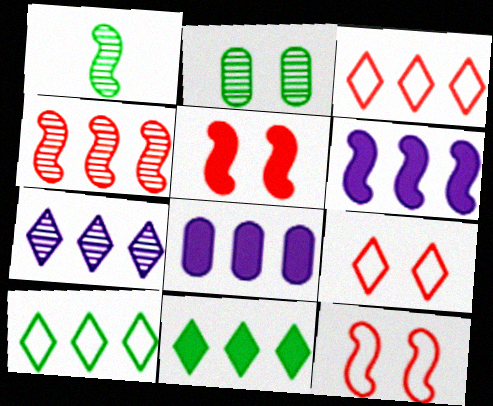[[1, 6, 12], 
[1, 8, 9], 
[3, 7, 11], 
[4, 8, 10]]